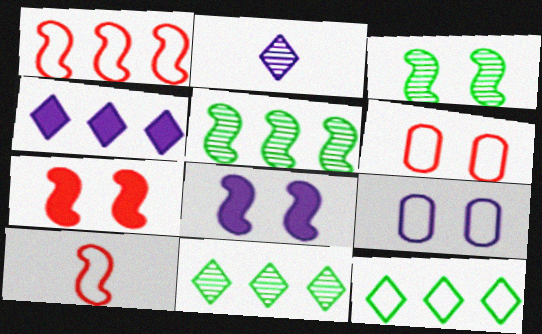[[5, 8, 10], 
[9, 10, 12]]